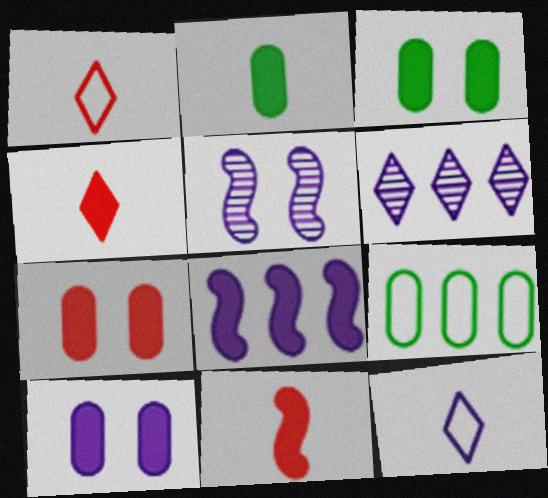[[3, 4, 8], 
[3, 7, 10], 
[4, 5, 9]]